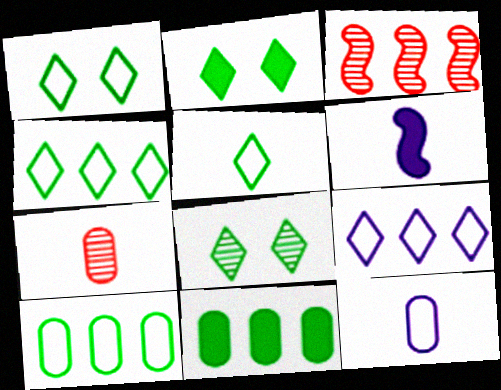[[1, 2, 8], 
[1, 4, 5], 
[2, 3, 12], 
[3, 9, 11], 
[5, 6, 7]]